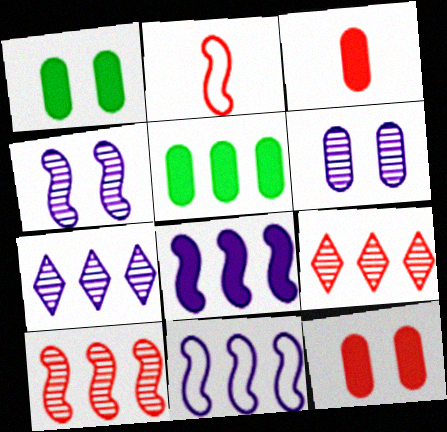[[1, 2, 7], 
[2, 9, 12], 
[5, 9, 11]]